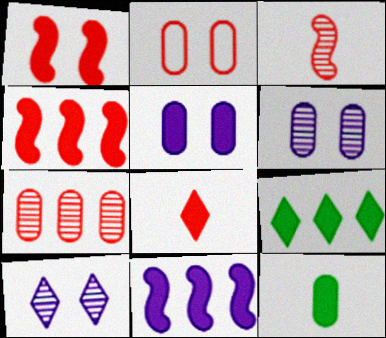[]